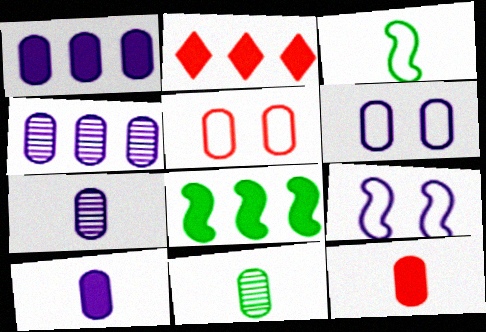[[1, 2, 8], 
[1, 5, 11], 
[1, 6, 7], 
[2, 9, 11], 
[4, 6, 10]]